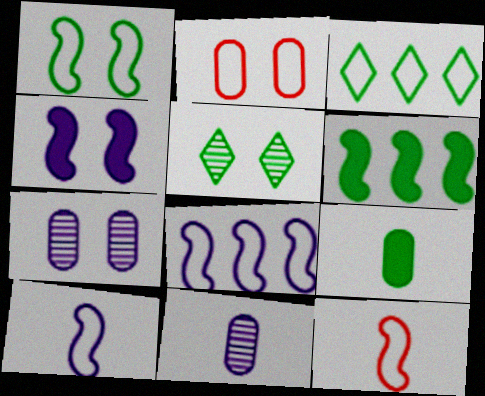[[1, 8, 12], 
[2, 3, 10], 
[2, 4, 5]]